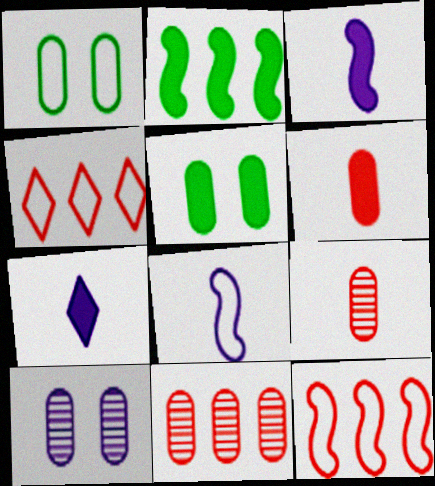[[1, 4, 8]]